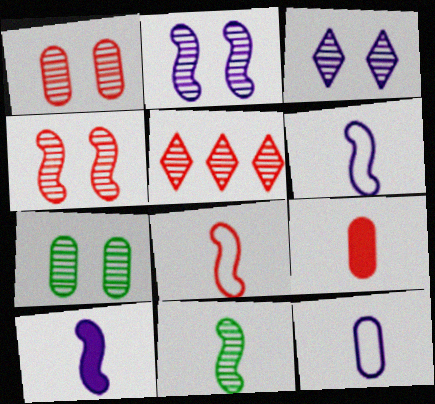[[3, 4, 7], 
[8, 10, 11]]